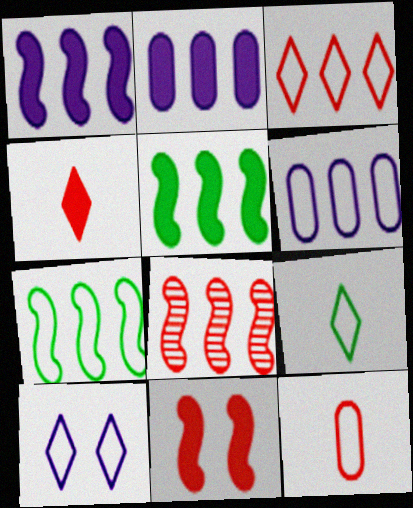[[1, 7, 8], 
[3, 6, 7], 
[3, 9, 10], 
[7, 10, 12]]